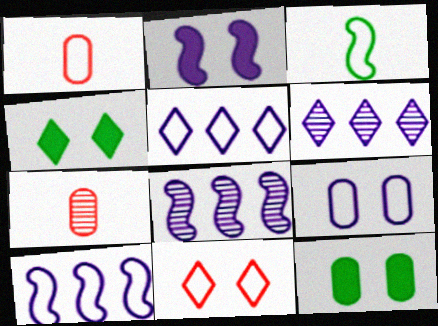[[1, 4, 8], 
[4, 7, 10]]